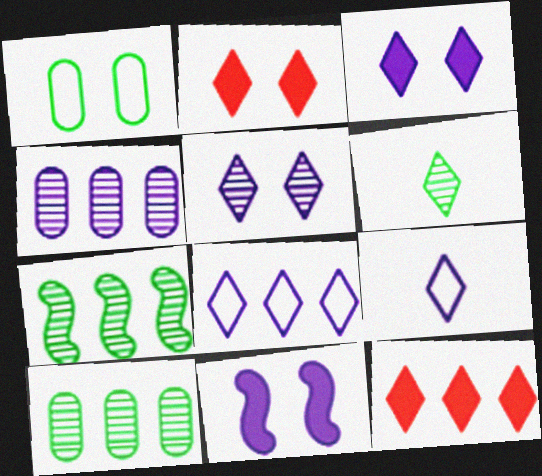[[2, 6, 8], 
[4, 9, 11]]